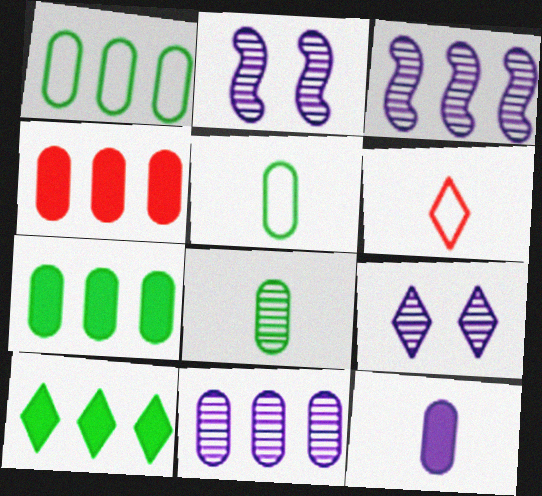[[1, 4, 11], 
[2, 6, 7], 
[6, 9, 10]]